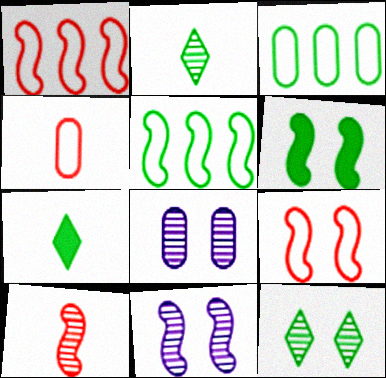[[1, 7, 8], 
[2, 3, 6], 
[6, 9, 11]]